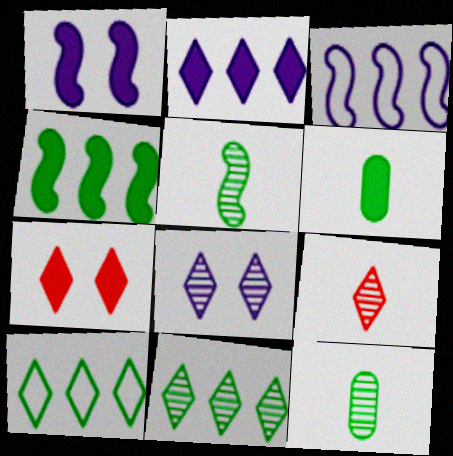[[3, 7, 12], 
[8, 9, 11]]